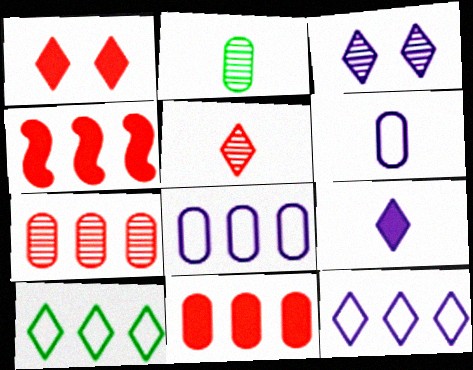[[3, 9, 12]]